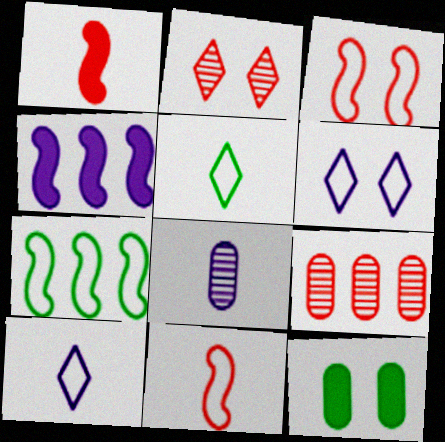[[1, 5, 8], 
[4, 6, 8]]